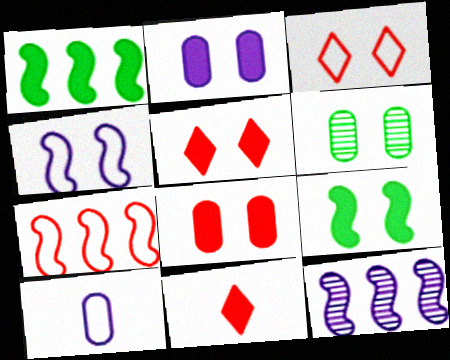[[1, 2, 11], 
[1, 7, 12], 
[2, 5, 9], 
[4, 5, 6]]